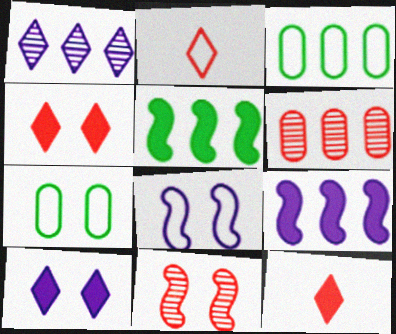[[2, 3, 8], 
[7, 10, 11]]